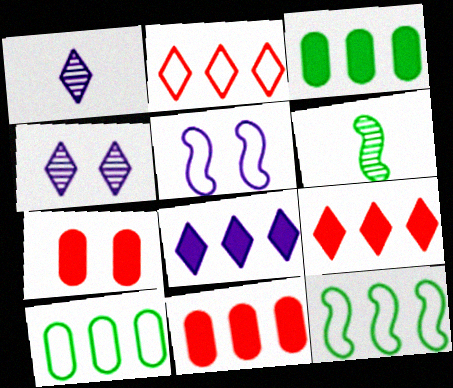[[1, 7, 12]]